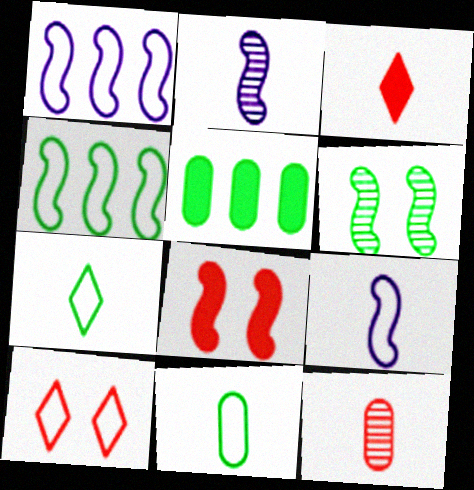[[1, 10, 11], 
[2, 3, 11], 
[2, 4, 8], 
[2, 5, 10], 
[5, 6, 7]]